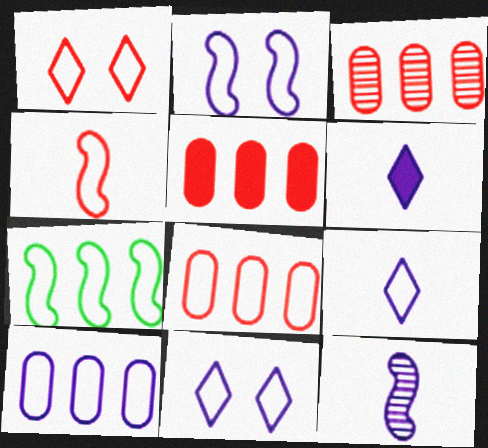[[1, 4, 8], 
[2, 4, 7], 
[2, 9, 10], 
[3, 5, 8]]